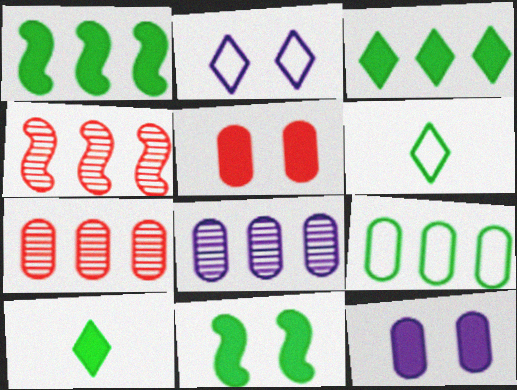[[4, 6, 12]]